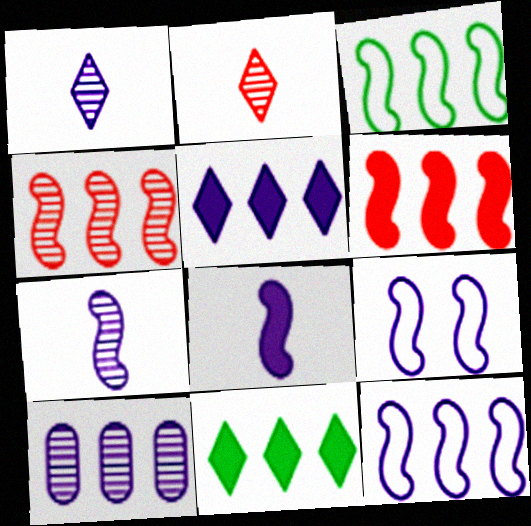[[5, 10, 12]]